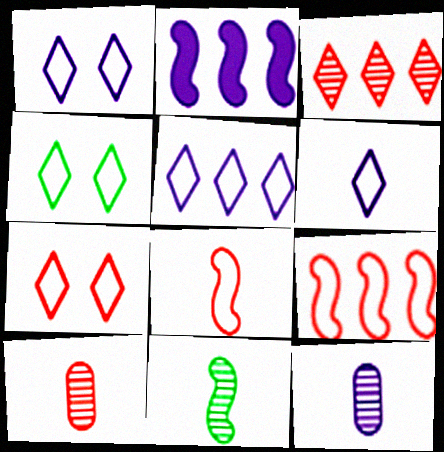[[1, 2, 12], 
[1, 4, 7], 
[1, 5, 6], 
[2, 4, 10]]